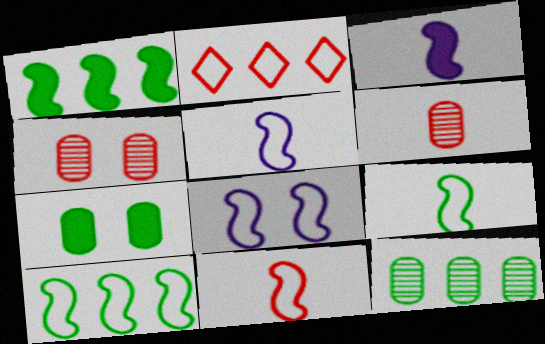[[5, 9, 11], 
[8, 10, 11]]